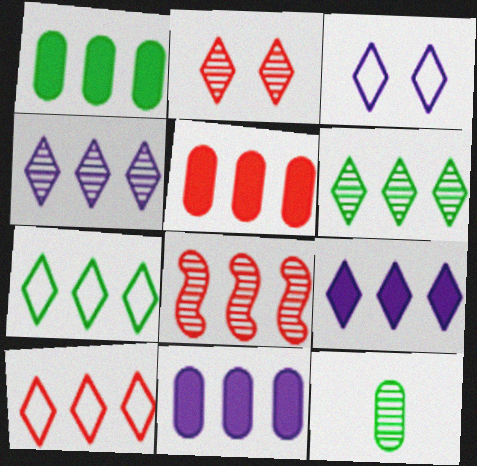[[1, 5, 11], 
[5, 8, 10], 
[6, 9, 10], 
[7, 8, 11]]